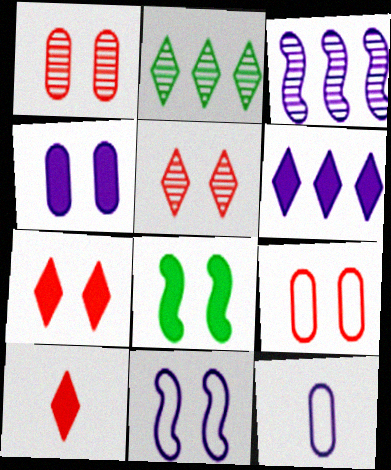[[4, 7, 8]]